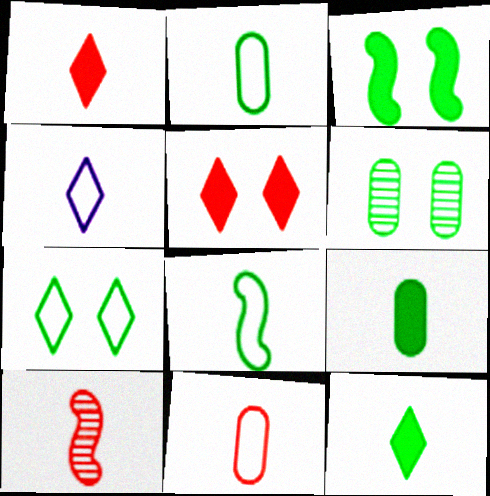[[1, 10, 11], 
[3, 6, 7], 
[4, 8, 11], 
[4, 9, 10]]